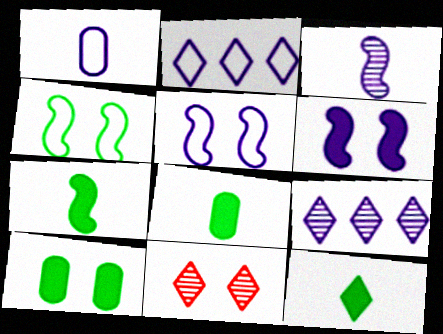[[1, 2, 5], 
[1, 6, 9], 
[2, 11, 12], 
[5, 10, 11], 
[7, 8, 12]]